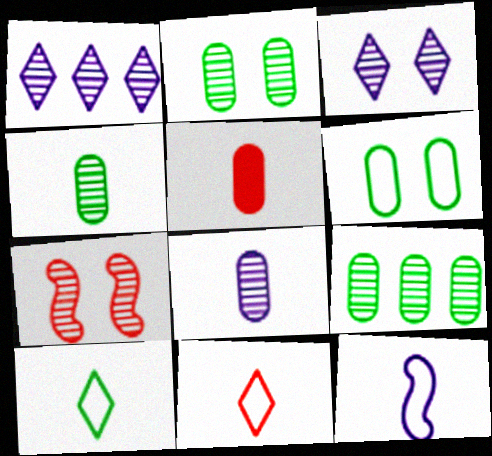[[1, 4, 7], 
[2, 3, 7], 
[2, 4, 9]]